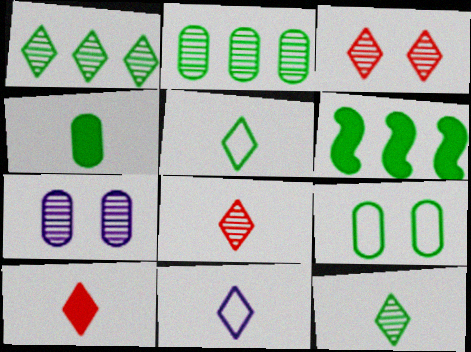[[2, 4, 9], 
[6, 9, 12], 
[10, 11, 12]]